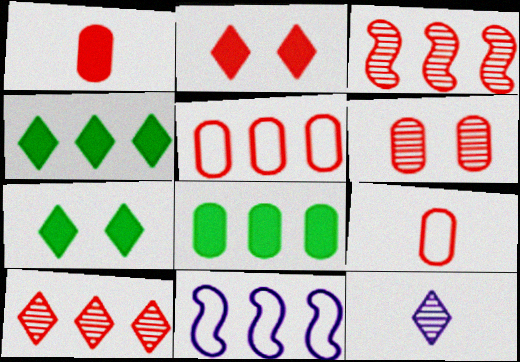[[1, 5, 6], 
[2, 3, 9], 
[8, 10, 11]]